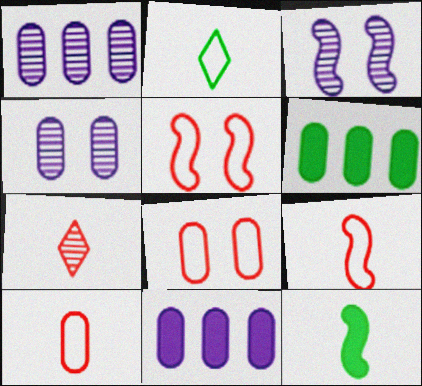[[4, 6, 10]]